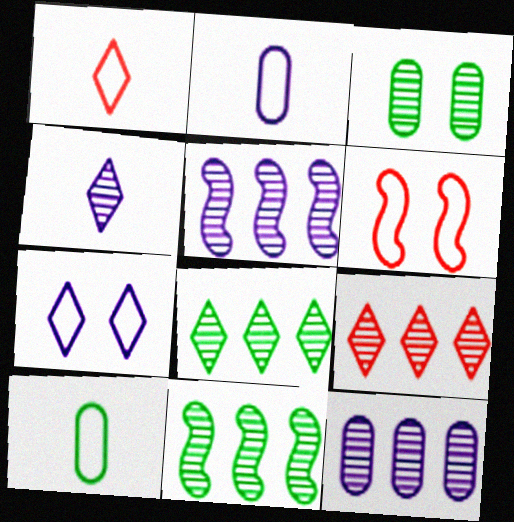[[9, 11, 12]]